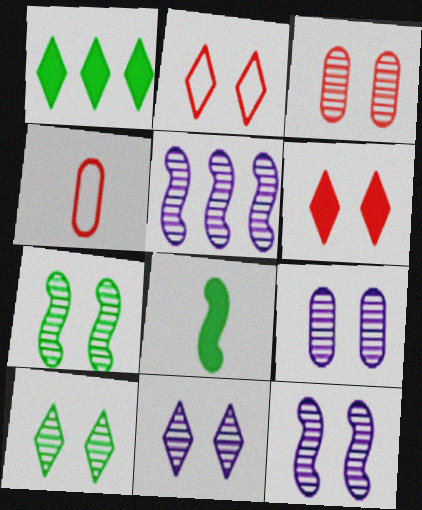[[1, 4, 12], 
[3, 7, 11], 
[3, 10, 12], 
[9, 11, 12]]